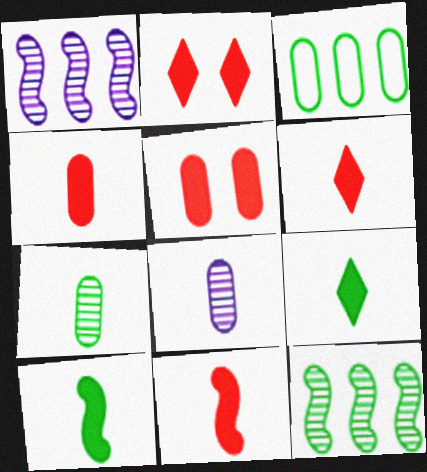[[3, 5, 8], 
[4, 6, 11]]